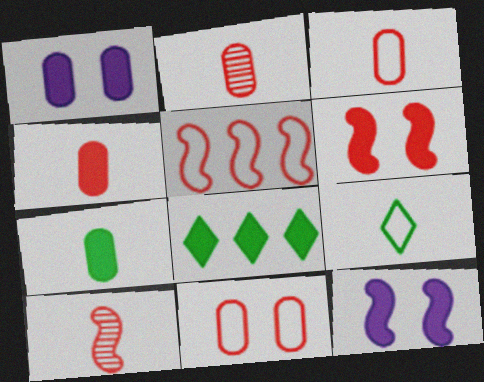[[2, 3, 4], 
[4, 8, 12], 
[5, 6, 10]]